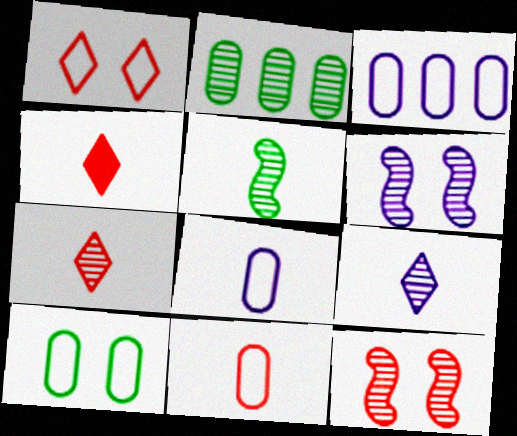[[2, 6, 7], 
[2, 9, 12], 
[3, 10, 11], 
[4, 5, 8]]